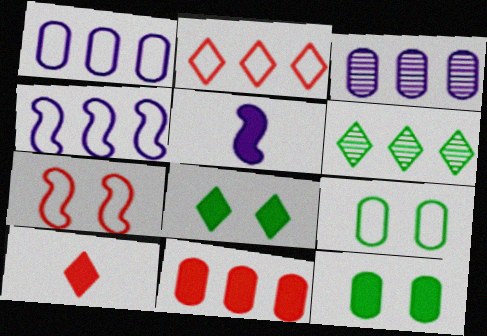[[4, 6, 11], 
[5, 8, 11]]